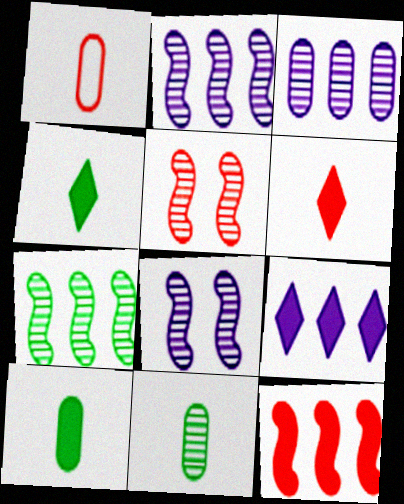[]